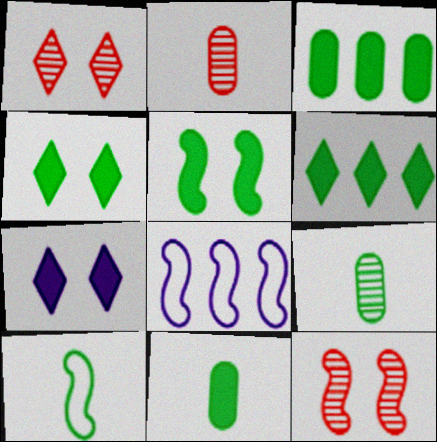[[1, 8, 11], 
[2, 4, 8], 
[5, 6, 11]]